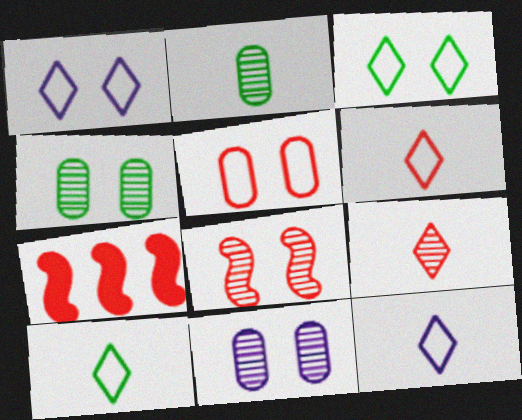[[1, 2, 7], 
[4, 7, 12], 
[5, 7, 9], 
[6, 10, 12], 
[7, 10, 11]]